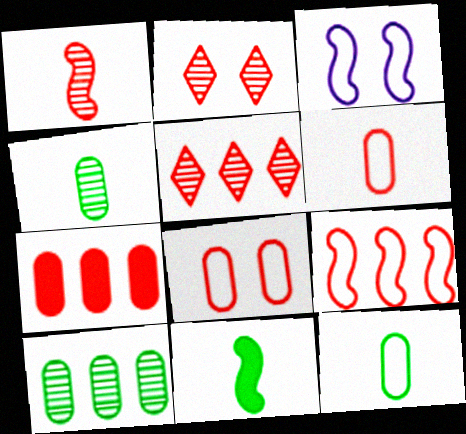[[5, 7, 9]]